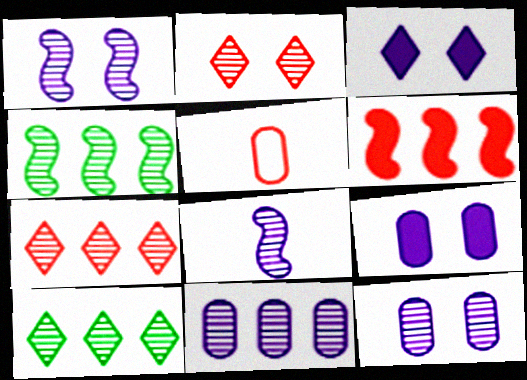[[2, 5, 6], 
[3, 4, 5], 
[4, 7, 11]]